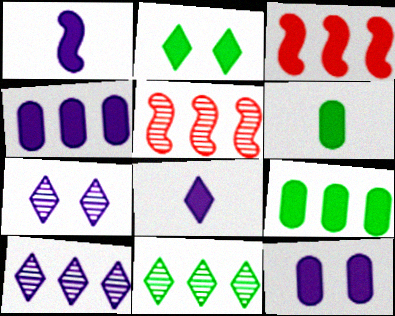[]